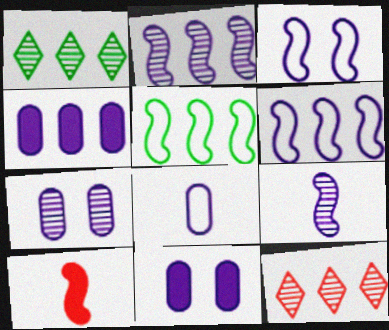[[4, 5, 12], 
[4, 7, 8]]